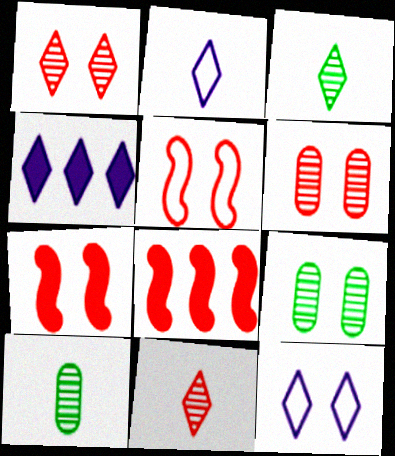[[2, 8, 9], 
[4, 5, 10], 
[7, 9, 12], 
[8, 10, 12]]